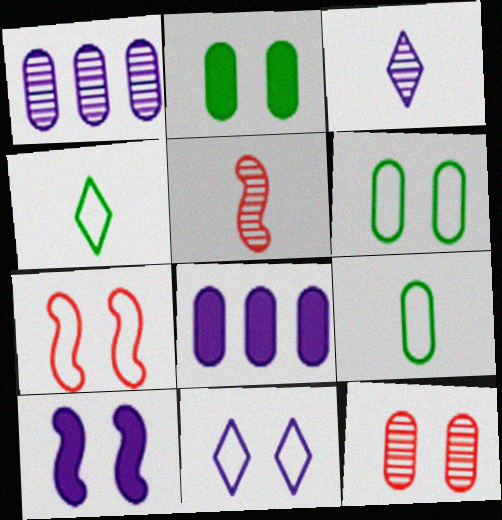[[6, 7, 11], 
[8, 9, 12]]